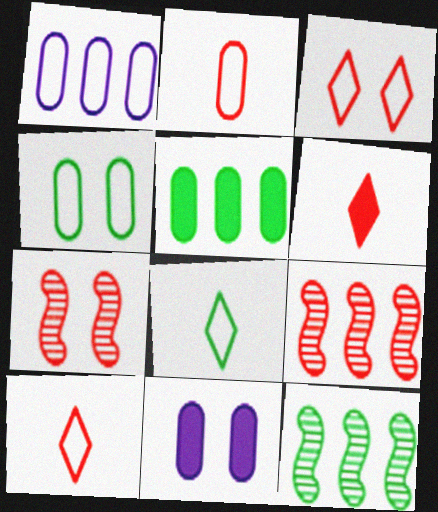[[1, 2, 4], 
[8, 9, 11], 
[10, 11, 12]]